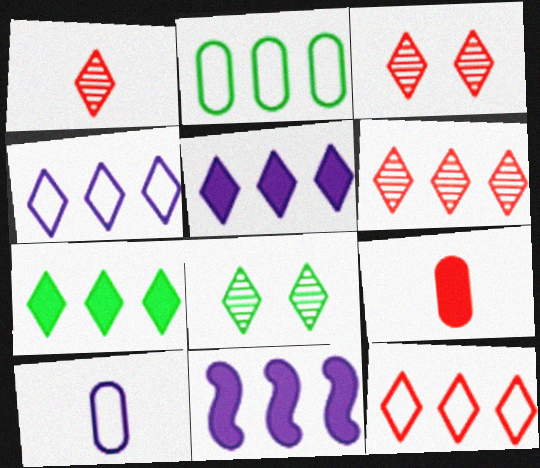[[1, 3, 6], 
[2, 6, 11], 
[4, 6, 7]]